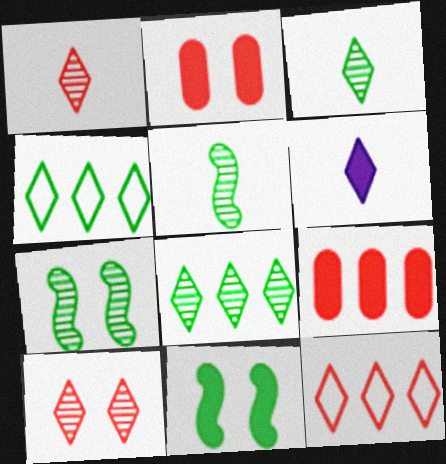[[4, 6, 10], 
[6, 9, 11]]